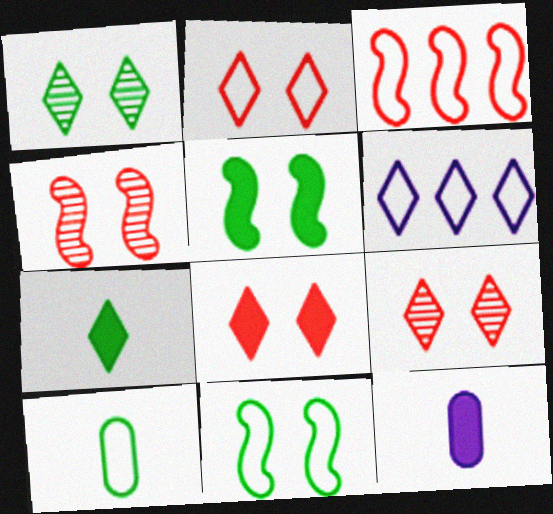[[1, 3, 12], 
[2, 8, 9], 
[6, 7, 9]]